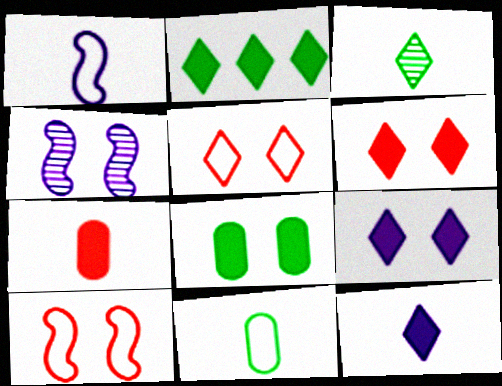[[1, 3, 7], 
[2, 6, 12], 
[4, 5, 8]]